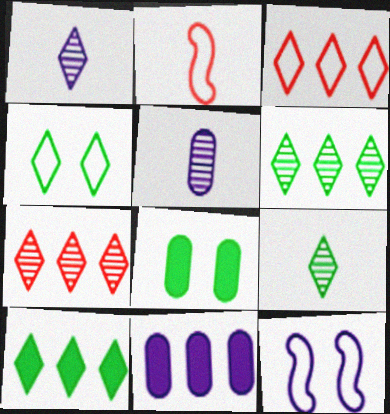[[1, 11, 12], 
[4, 9, 10]]